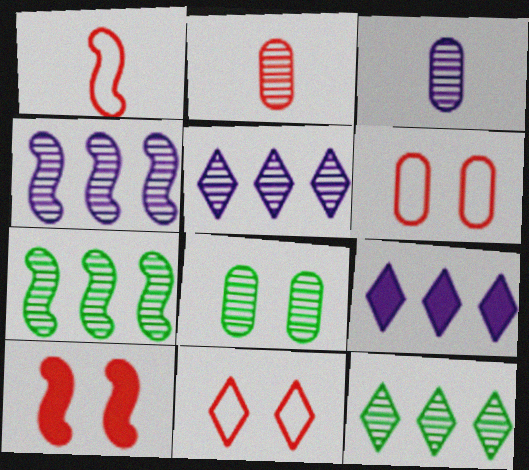[[1, 8, 9]]